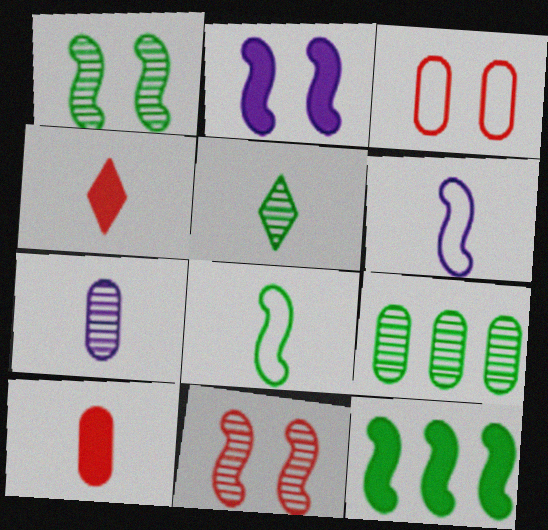[[1, 5, 9], 
[1, 8, 12], 
[4, 7, 8], 
[5, 6, 10], 
[6, 11, 12]]